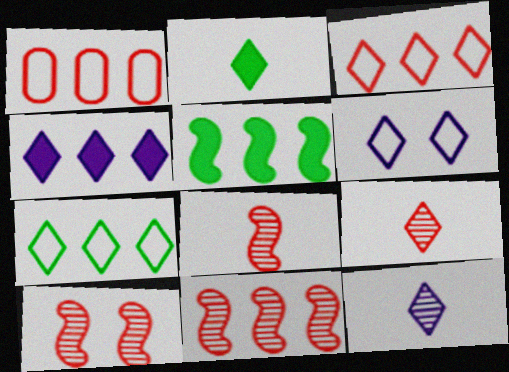[[4, 6, 12], 
[8, 10, 11]]